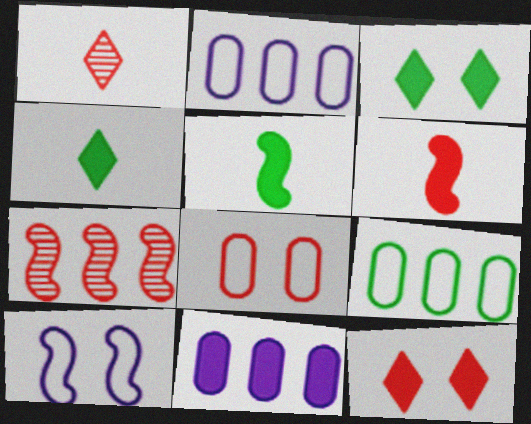[[3, 6, 11], 
[5, 7, 10], 
[5, 11, 12]]